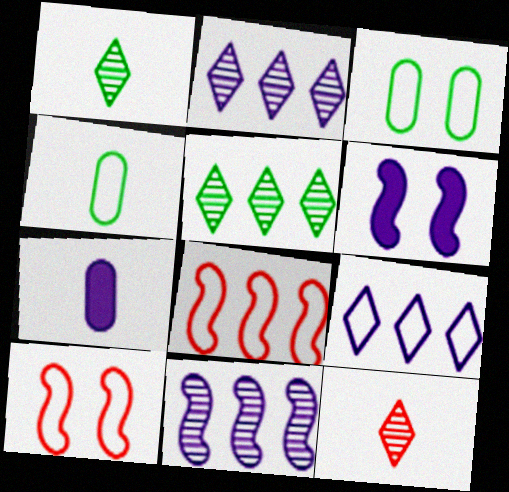[[4, 9, 10], 
[5, 7, 10]]